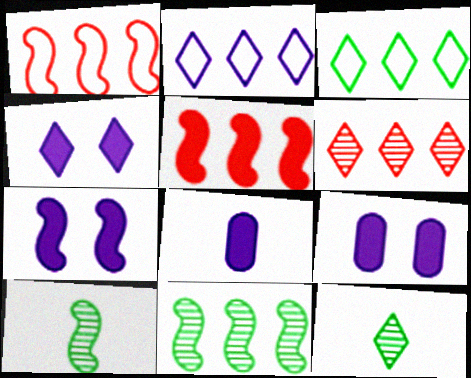[[1, 7, 10], 
[1, 9, 12], 
[4, 7, 9]]